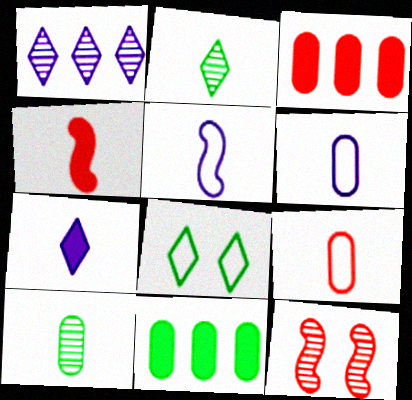[[1, 10, 12], 
[2, 4, 6]]